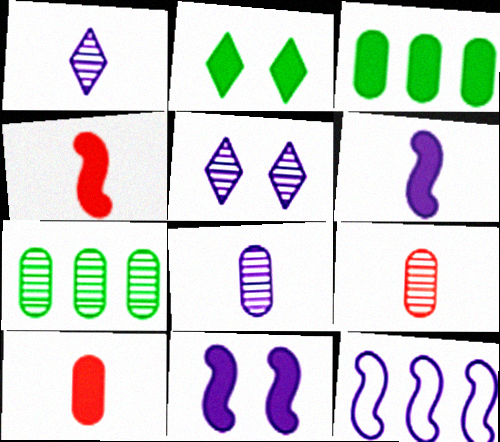[[2, 9, 12]]